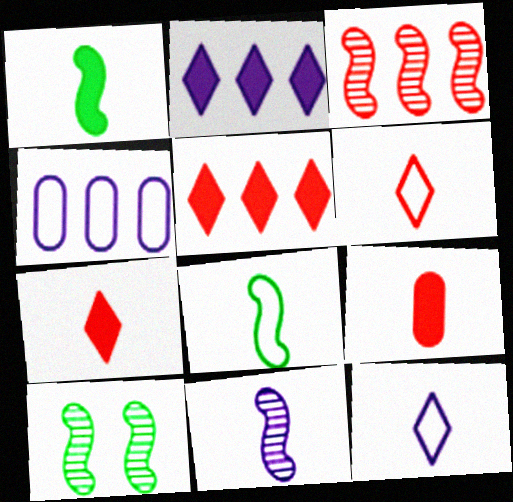[[3, 10, 11], 
[4, 7, 10]]